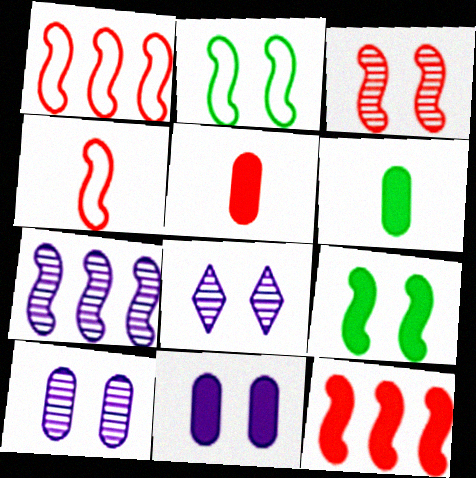[[1, 6, 8], 
[3, 4, 12], 
[4, 7, 9]]